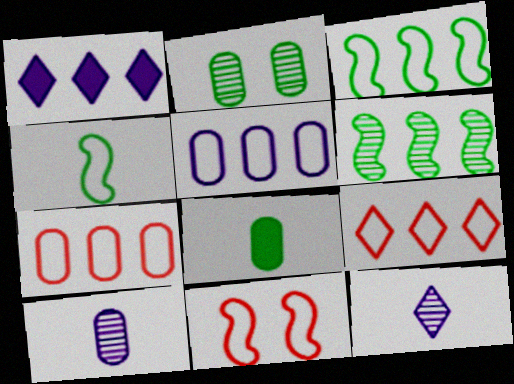[[1, 6, 7], 
[3, 5, 9]]